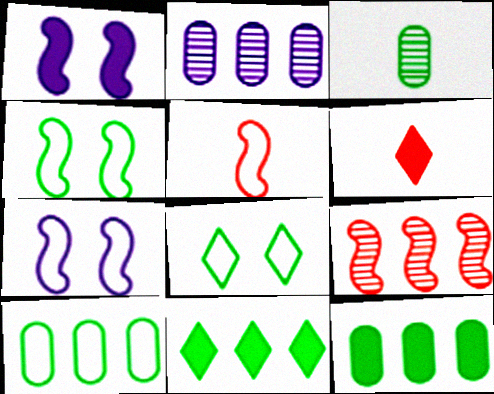[[1, 6, 12], 
[2, 4, 6], 
[3, 4, 11]]